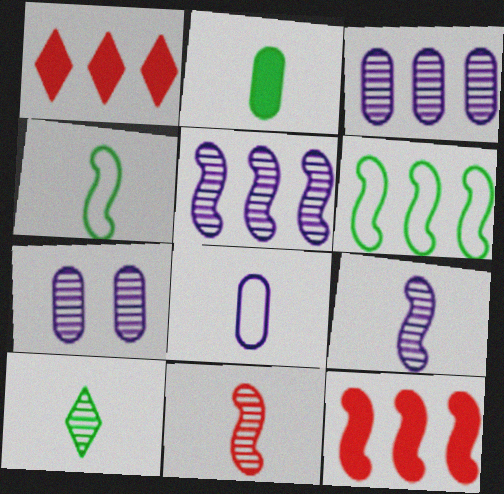[[1, 3, 6], 
[1, 4, 7], 
[2, 4, 10], 
[5, 6, 12]]